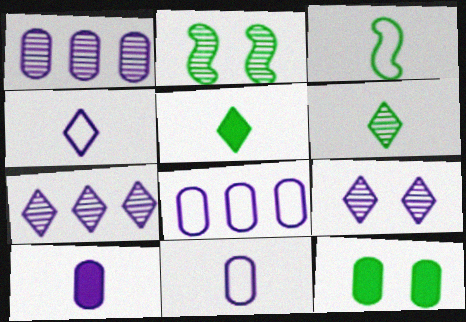[]